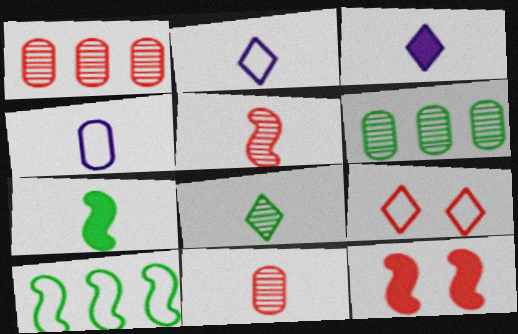[[2, 6, 12], 
[2, 7, 11], 
[4, 9, 10]]